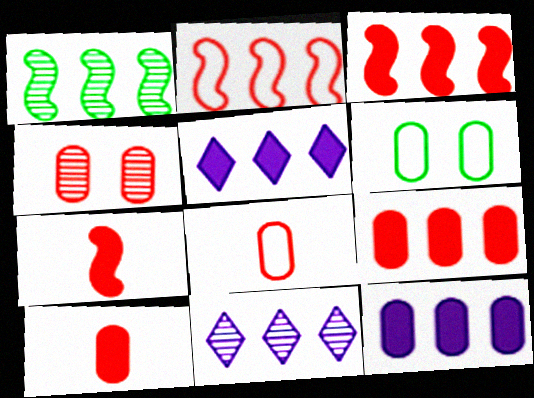[[4, 8, 9], 
[6, 7, 11]]